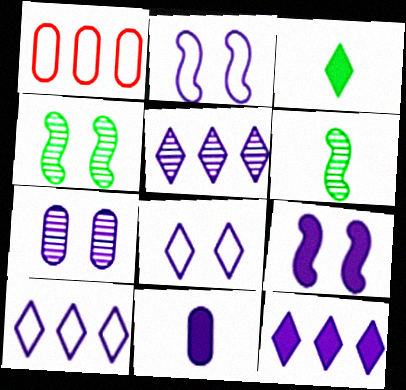[[2, 5, 11], 
[5, 10, 12], 
[7, 8, 9], 
[9, 11, 12]]